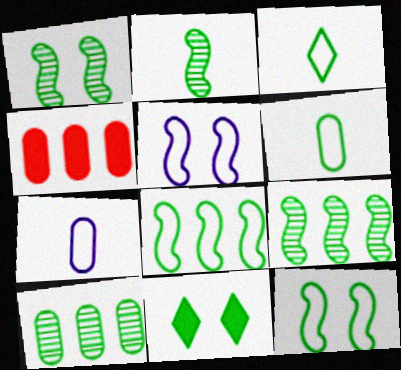[[1, 2, 9], 
[6, 9, 11]]